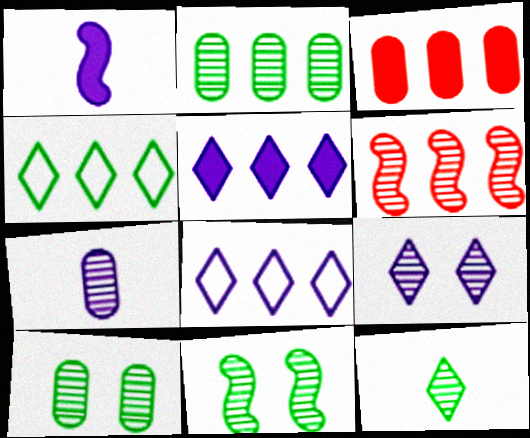[[2, 11, 12]]